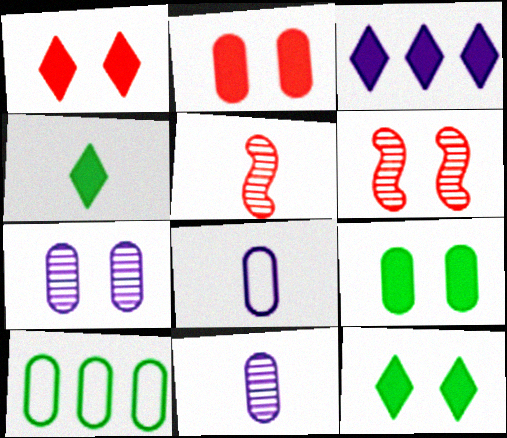[[1, 3, 4], 
[2, 10, 11], 
[4, 5, 8]]